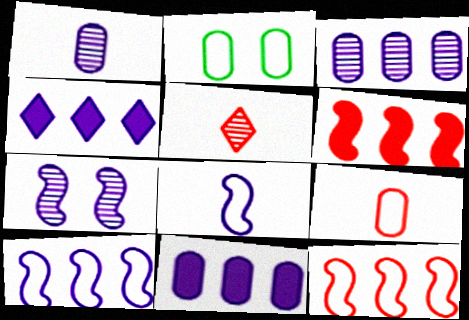[[3, 4, 10]]